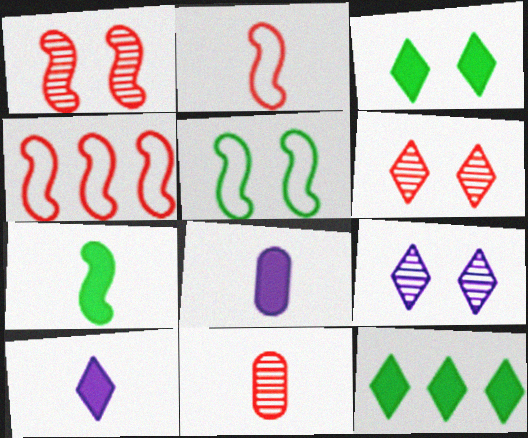[]